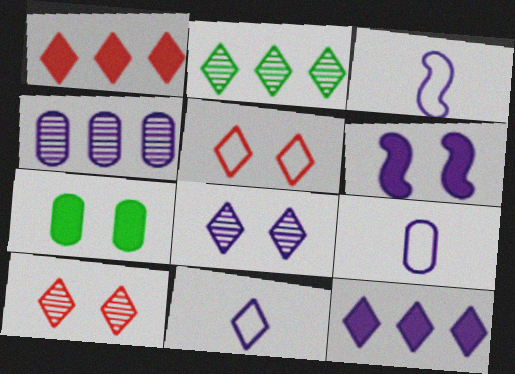[[3, 9, 11], 
[4, 6, 11], 
[8, 11, 12]]